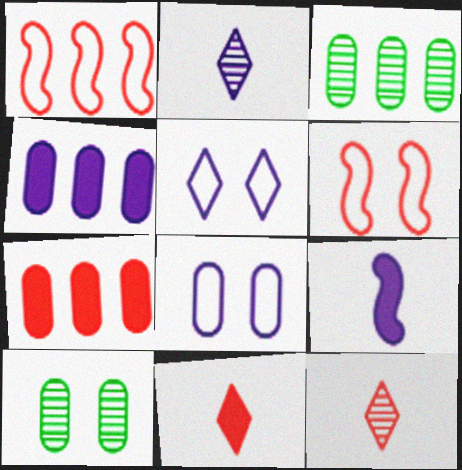[[6, 7, 12]]